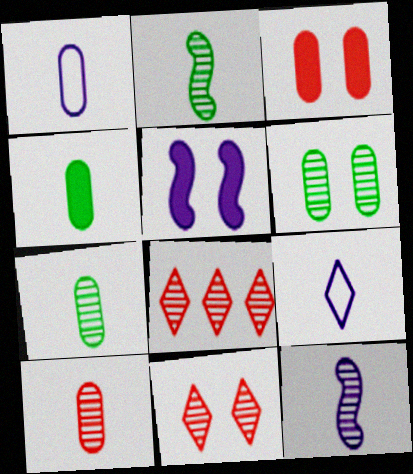[[1, 4, 10], 
[6, 8, 12]]